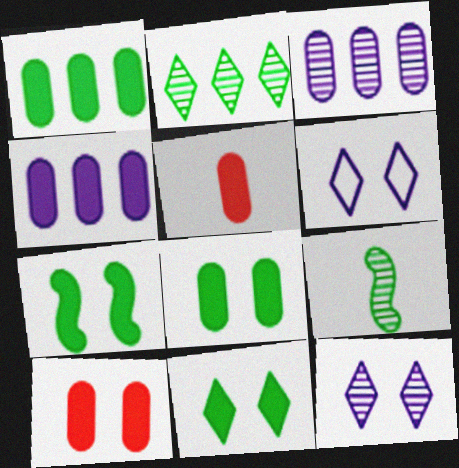[[4, 5, 8], 
[7, 8, 11]]